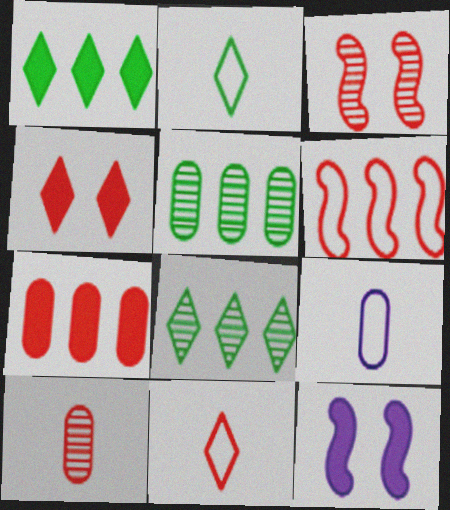[[1, 3, 9], 
[3, 7, 11], 
[4, 6, 10], 
[5, 11, 12]]